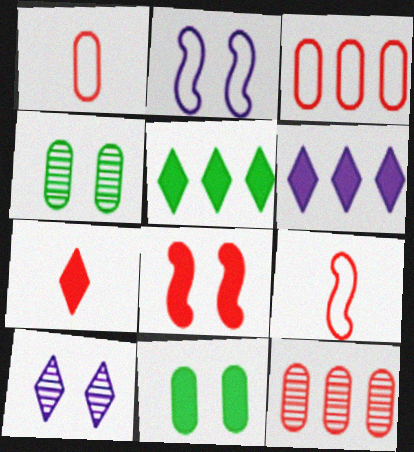[[4, 6, 9]]